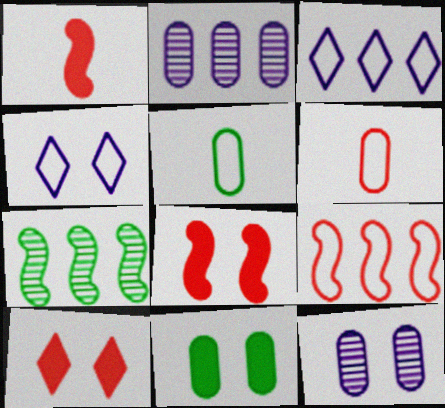[[2, 6, 11], 
[4, 5, 9]]